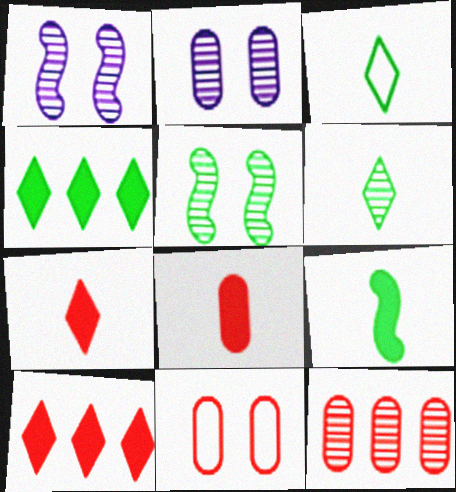[[1, 6, 12], 
[8, 11, 12]]